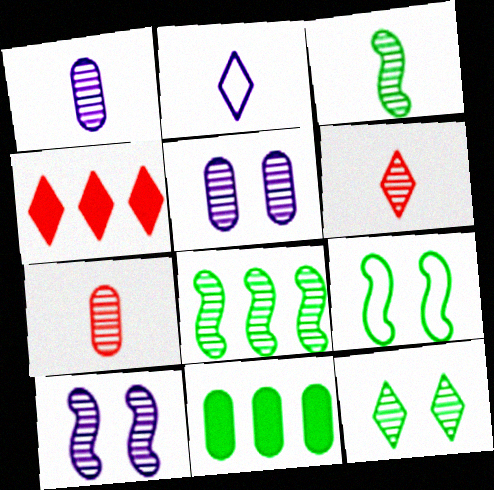[[1, 3, 6], 
[1, 4, 9], 
[2, 4, 12], 
[5, 6, 8]]